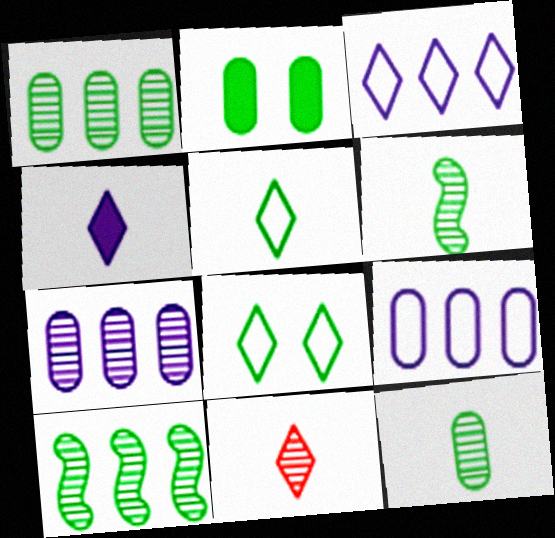[[2, 5, 10], 
[4, 5, 11]]